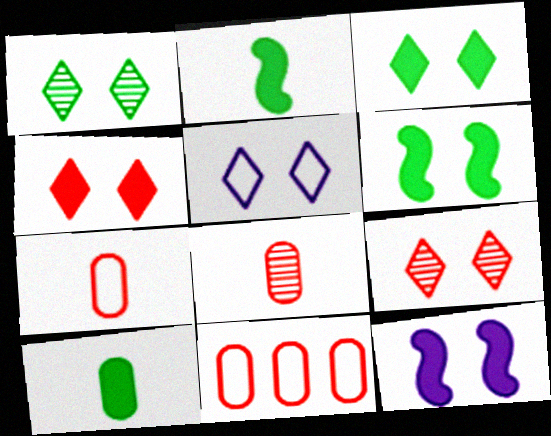[[1, 4, 5], 
[3, 5, 9]]